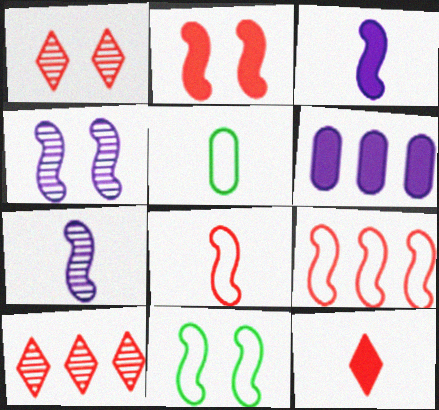[[2, 4, 11], 
[5, 7, 12]]